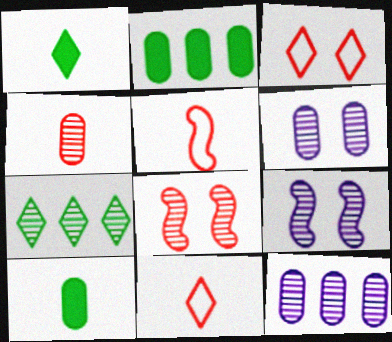[[2, 9, 11], 
[4, 7, 9]]